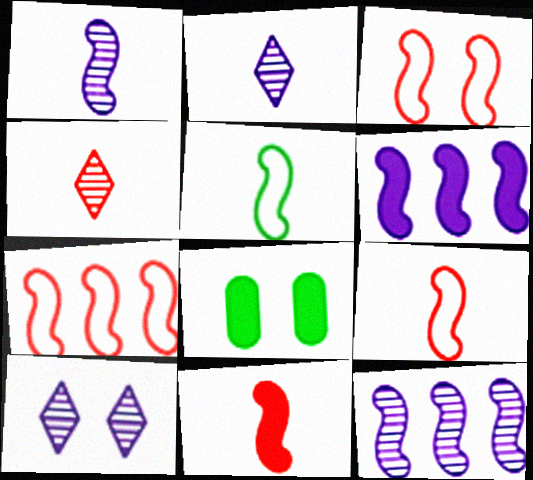[[1, 5, 11], 
[2, 7, 8], 
[3, 7, 9], 
[3, 8, 10]]